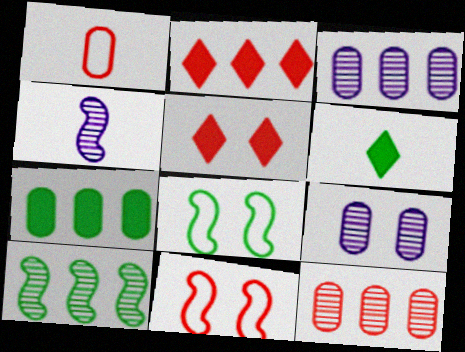[[1, 4, 6], 
[1, 7, 9], 
[3, 6, 11], 
[5, 8, 9]]